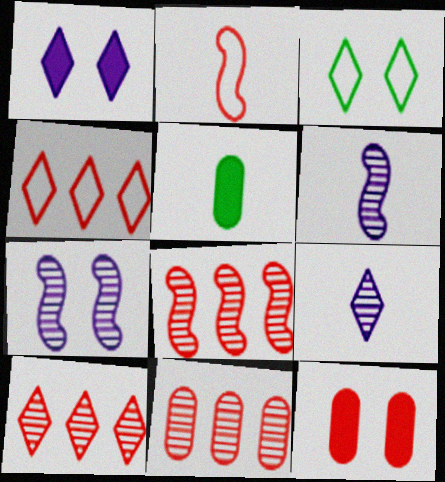[[2, 5, 9], 
[2, 10, 12], 
[3, 7, 12], 
[4, 5, 7], 
[8, 10, 11]]